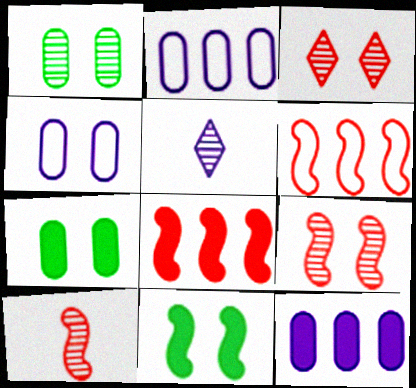[[3, 4, 11], 
[5, 6, 7]]